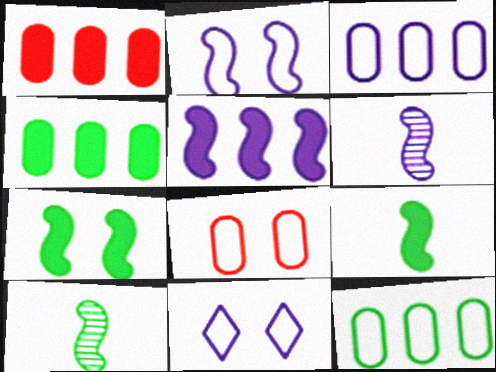[[1, 10, 11], 
[2, 5, 6]]